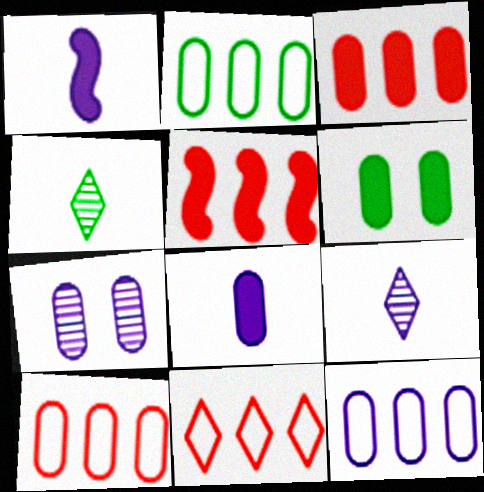[[2, 10, 12], 
[3, 6, 8], 
[7, 8, 12]]